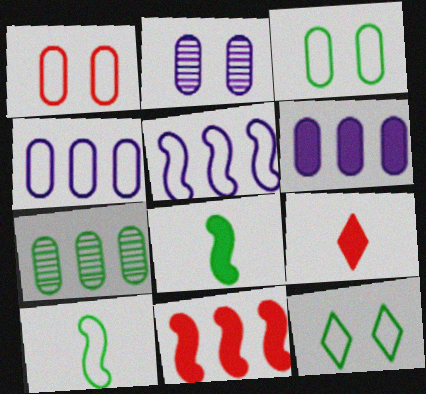[[7, 8, 12]]